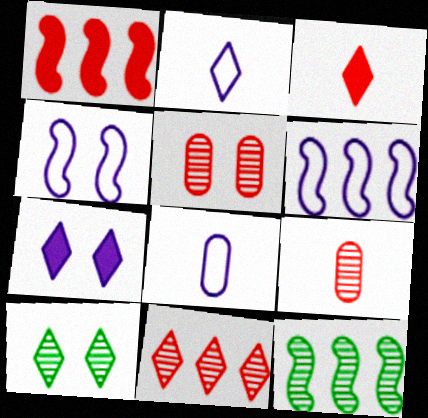[[1, 6, 12], 
[1, 8, 10]]